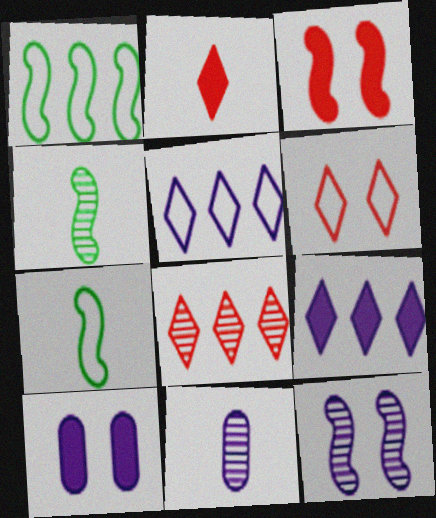[[2, 6, 8], 
[2, 7, 11], 
[7, 8, 10]]